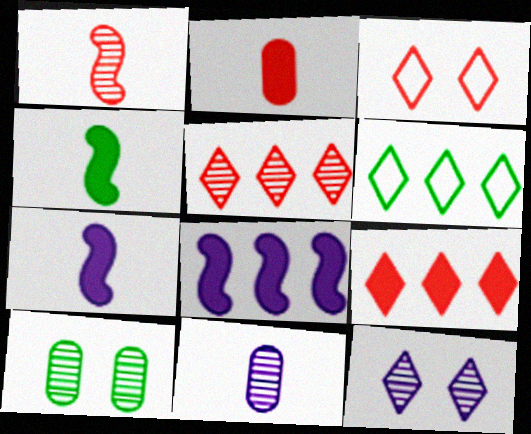[[4, 6, 10]]